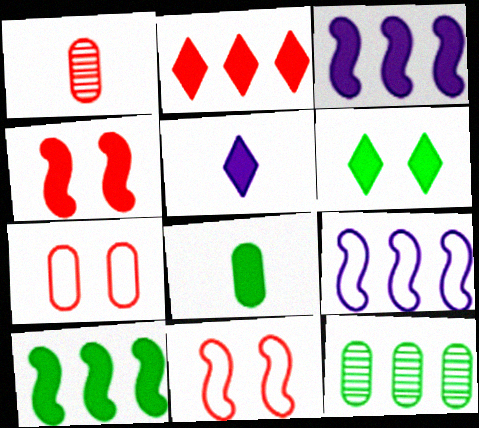[[1, 2, 11], 
[1, 6, 9], 
[2, 5, 6], 
[2, 9, 12], 
[5, 11, 12], 
[6, 8, 10]]